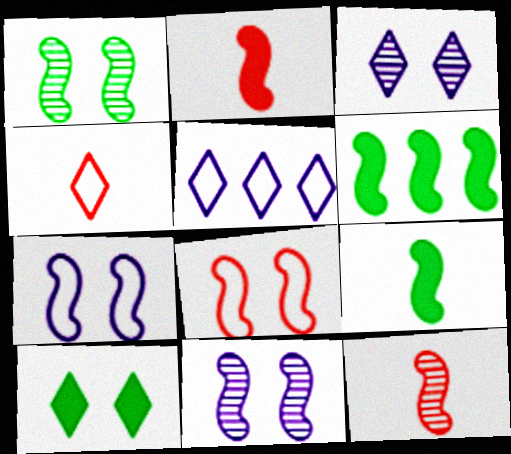[[6, 7, 12]]